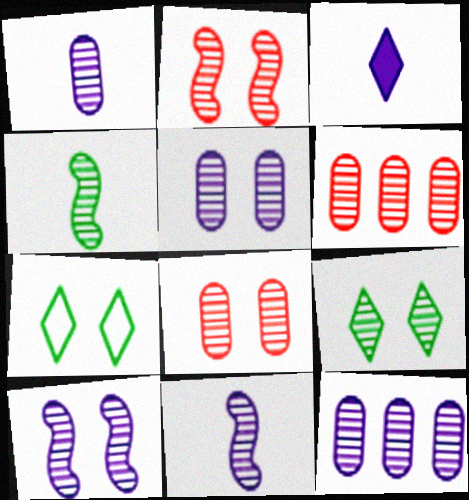[[1, 5, 12], 
[2, 5, 9], 
[6, 9, 11], 
[8, 9, 10]]